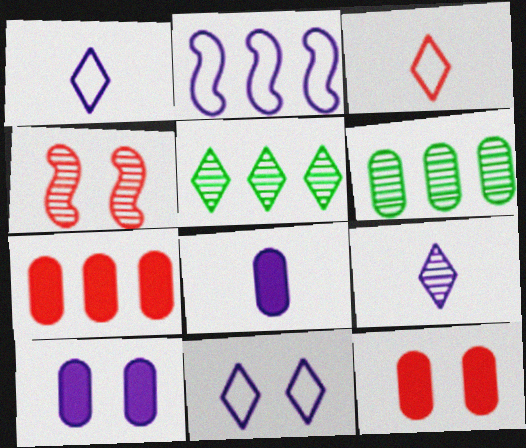[[2, 5, 7], 
[2, 9, 10], 
[3, 4, 7], 
[4, 6, 9]]